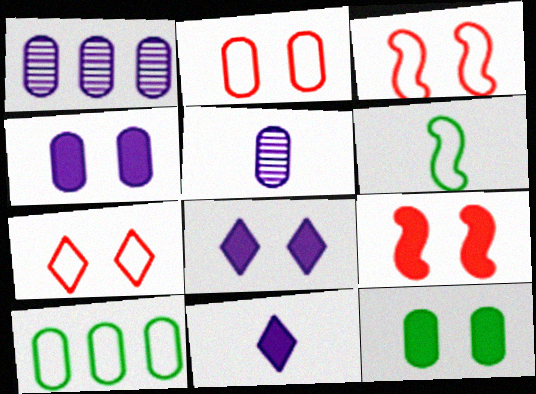[[2, 3, 7], 
[8, 9, 12]]